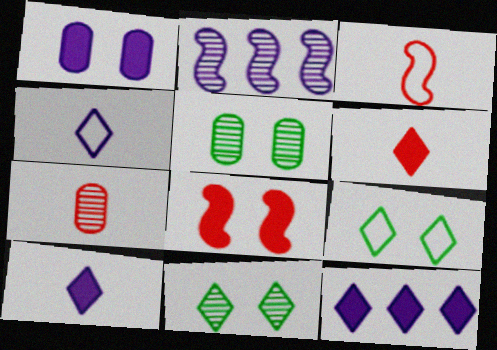[[1, 2, 4], 
[2, 7, 11], 
[3, 5, 12], 
[3, 6, 7]]